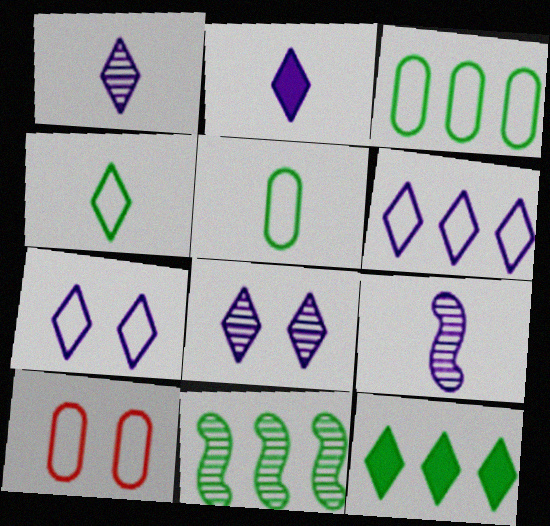[[2, 6, 8], 
[2, 10, 11], 
[3, 11, 12], 
[9, 10, 12]]